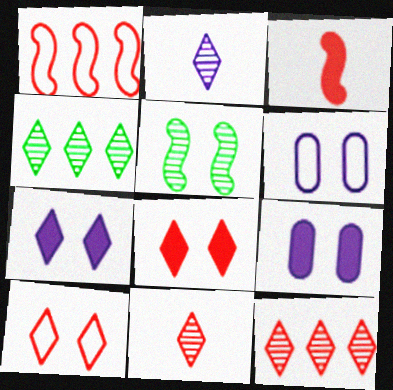[[3, 4, 6], 
[5, 6, 8], 
[5, 9, 10]]